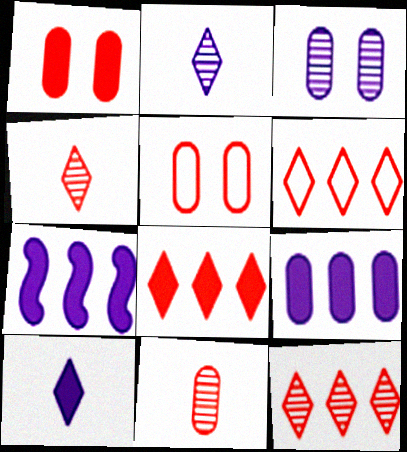[[6, 8, 12]]